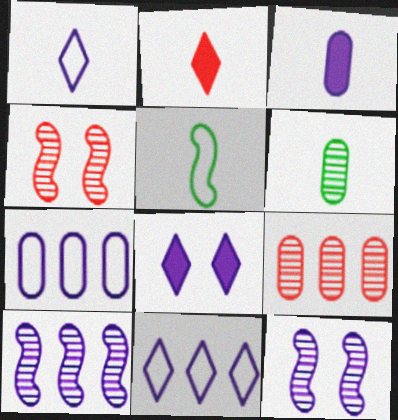[[3, 11, 12], 
[5, 8, 9]]